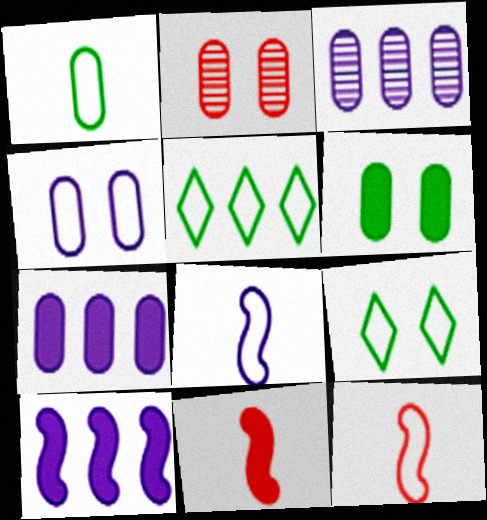[[1, 2, 7], 
[2, 4, 6], 
[3, 9, 11], 
[4, 5, 12]]